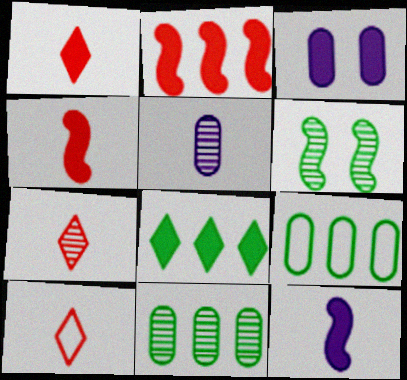[[1, 7, 10], 
[3, 4, 8]]